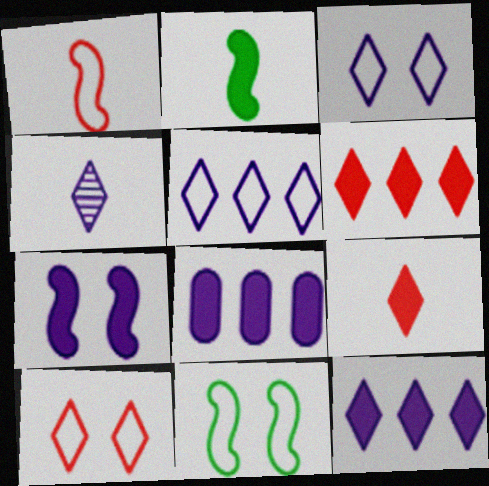[[3, 4, 12]]